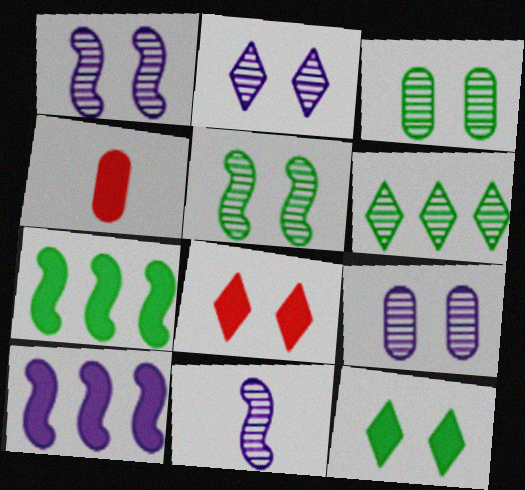[[1, 2, 9], 
[4, 10, 12]]